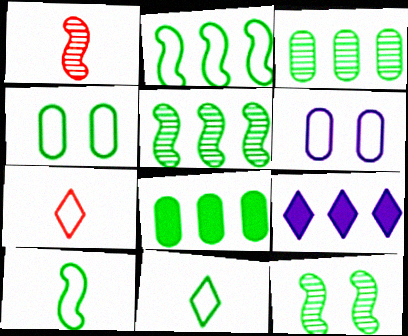[[1, 4, 9], 
[2, 4, 11], 
[2, 6, 7], 
[8, 11, 12]]